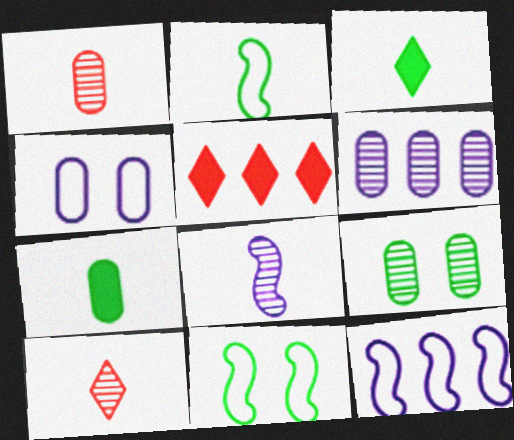[[1, 6, 9]]